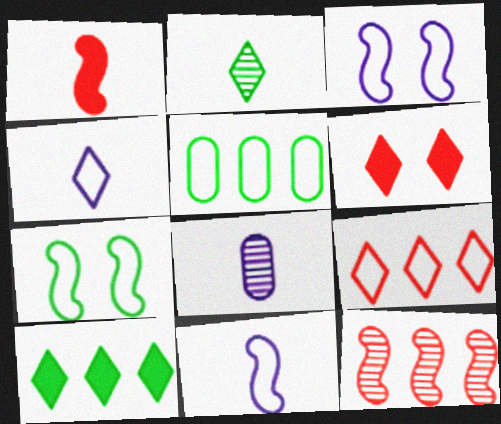[]